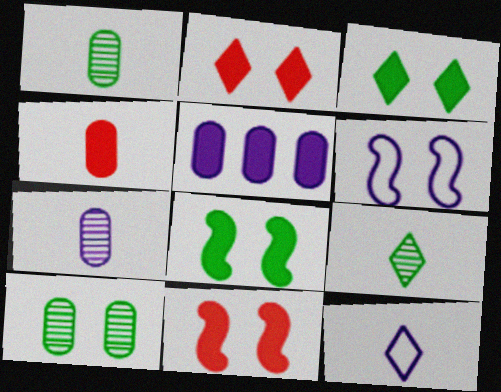[[2, 6, 10]]